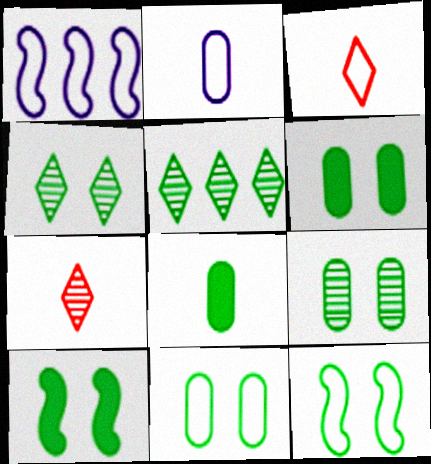[[1, 3, 11], 
[1, 6, 7], 
[4, 6, 12], 
[4, 10, 11], 
[5, 8, 12], 
[6, 9, 11]]